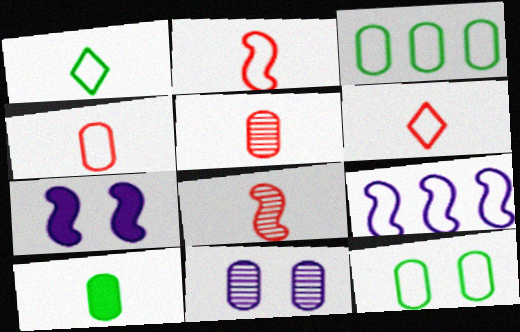[[2, 4, 6], 
[6, 9, 12]]